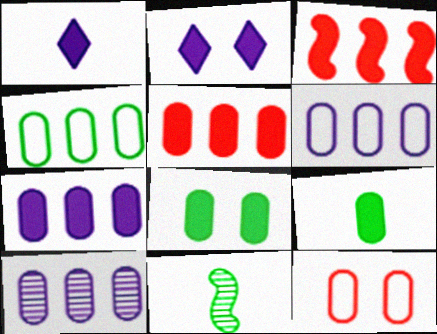[[1, 3, 8], 
[2, 3, 9], 
[4, 5, 10], 
[6, 7, 10], 
[9, 10, 12]]